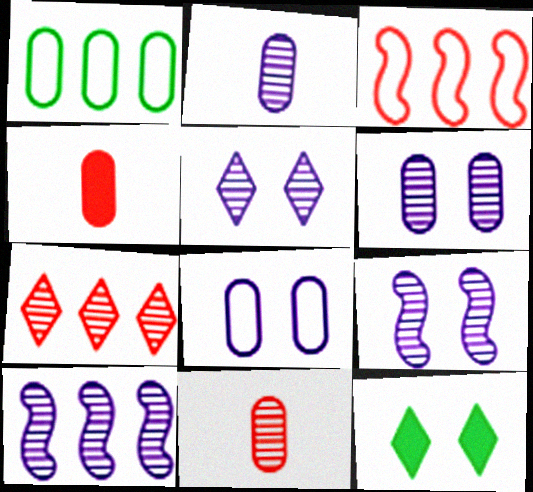[[1, 4, 6], 
[2, 3, 12], 
[2, 5, 10], 
[5, 6, 9]]